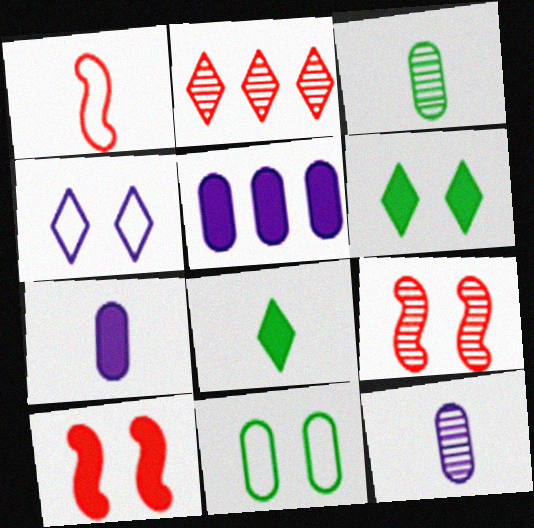[[1, 8, 12], 
[2, 4, 8], 
[5, 8, 10]]